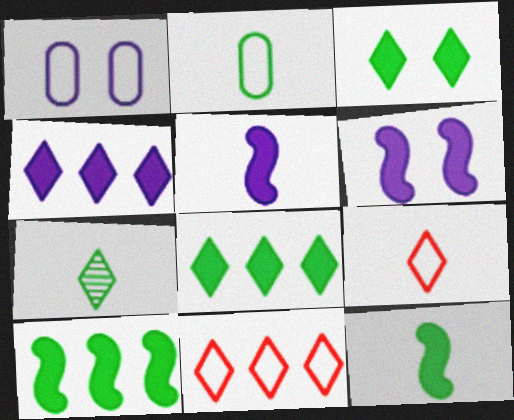[[2, 7, 12]]